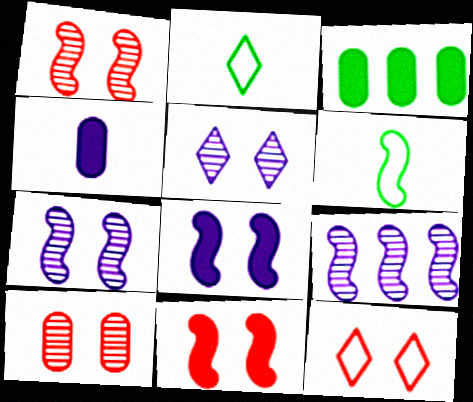[[6, 9, 11], 
[10, 11, 12]]